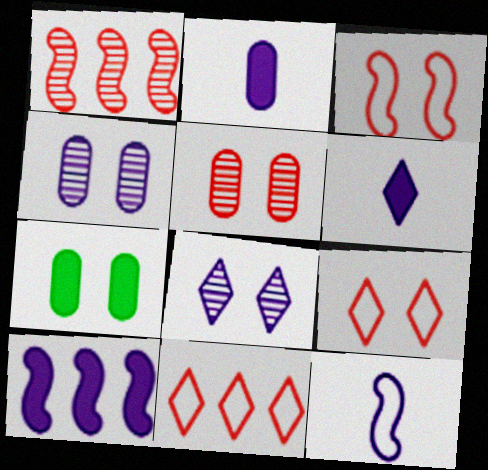[[3, 7, 8]]